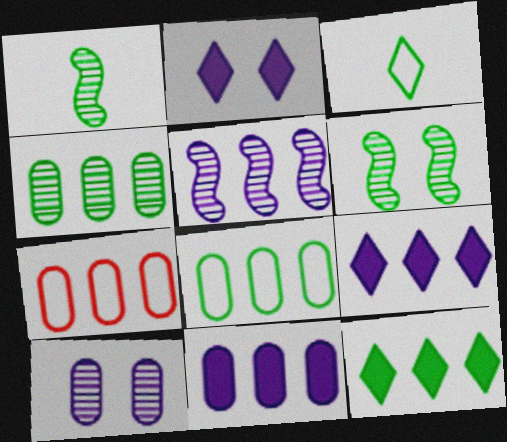[[1, 2, 7], 
[4, 7, 11], 
[5, 7, 12]]